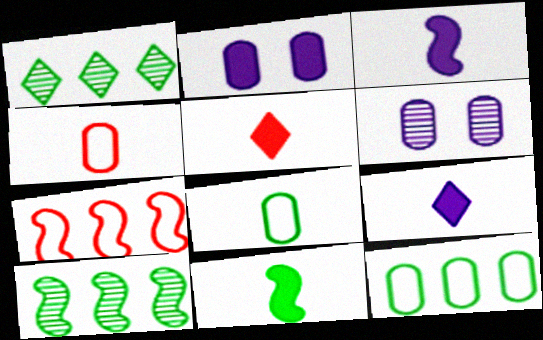[]